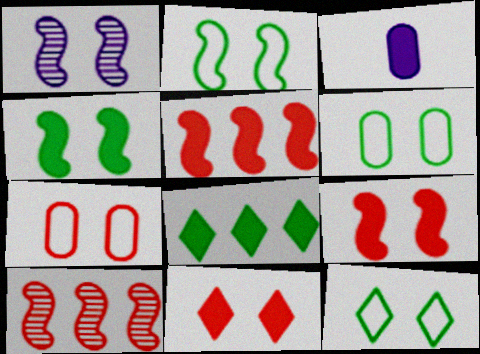[[1, 2, 9], 
[1, 6, 11], 
[2, 6, 12], 
[3, 8, 9], 
[3, 10, 12]]